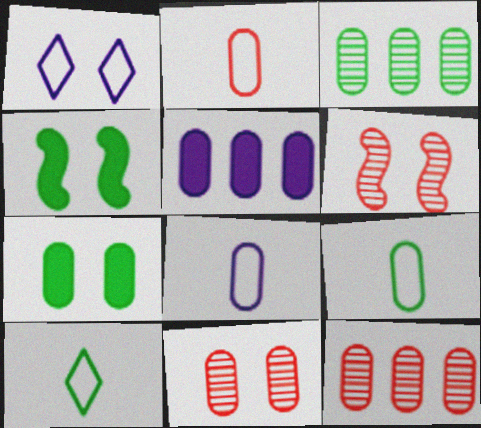[[1, 4, 11], 
[1, 6, 7], 
[2, 8, 9], 
[3, 4, 10], 
[3, 7, 9], 
[5, 6, 10], 
[5, 9, 11], 
[7, 8, 12]]